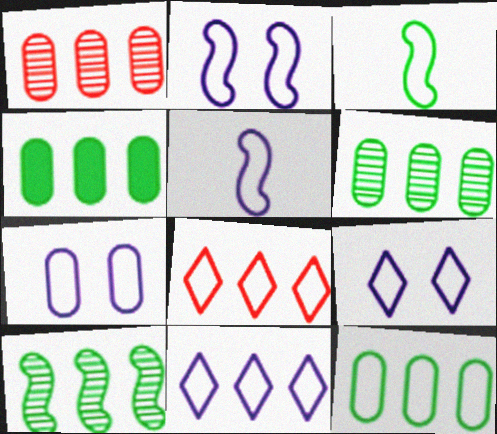[[2, 7, 9], 
[3, 7, 8], 
[4, 6, 12], 
[5, 7, 11]]